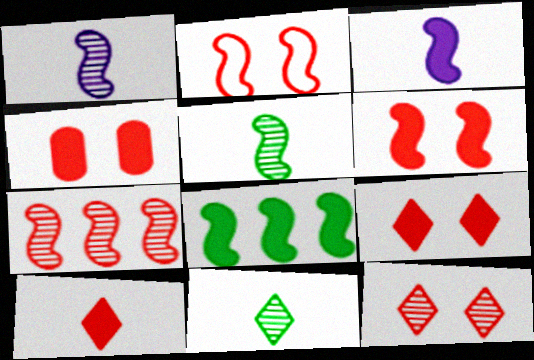[[1, 2, 8], 
[2, 4, 12], 
[3, 6, 8], 
[4, 6, 9]]